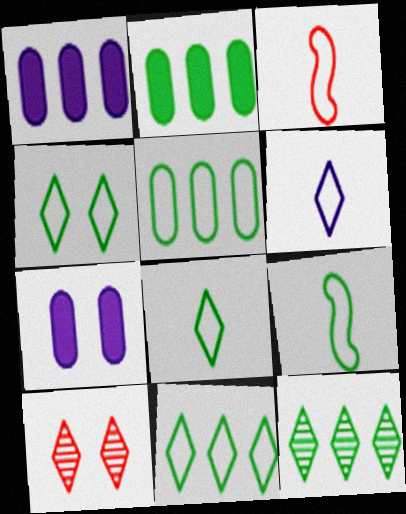[[1, 9, 10], 
[3, 7, 12], 
[4, 5, 9], 
[4, 8, 11]]